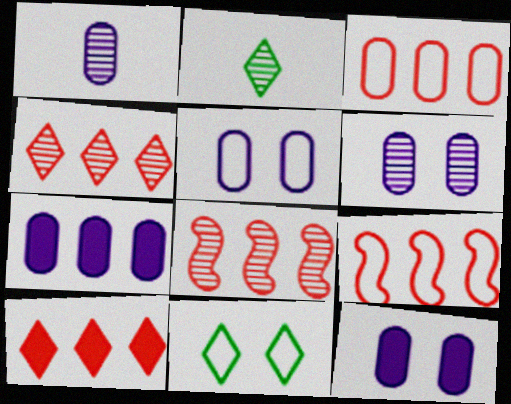[[1, 5, 7], 
[2, 6, 8], 
[2, 9, 12], 
[3, 8, 10], 
[5, 6, 12]]